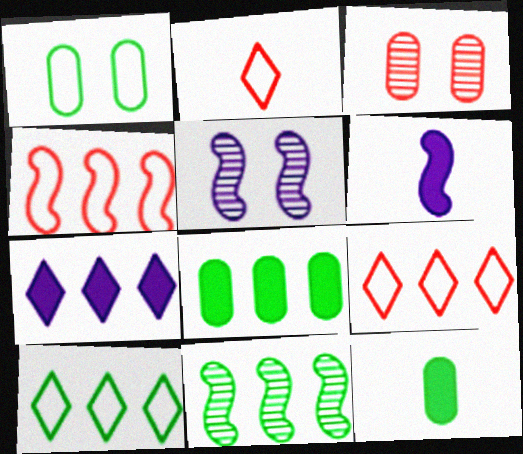[[2, 5, 8], 
[3, 6, 10], 
[5, 9, 12], 
[8, 10, 11]]